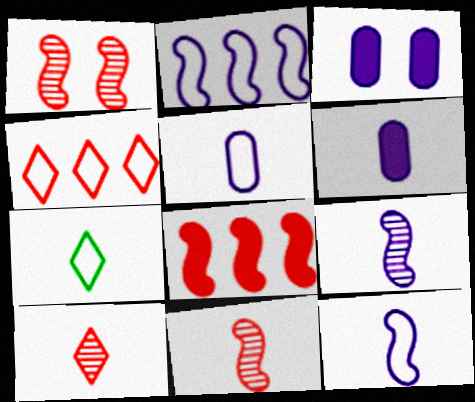[[6, 7, 11]]